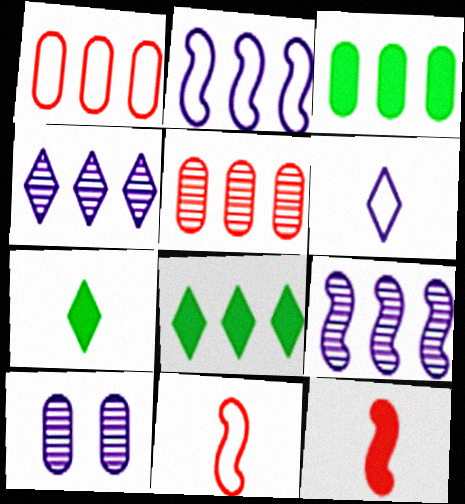[[1, 8, 9], 
[2, 5, 8], 
[8, 10, 11]]